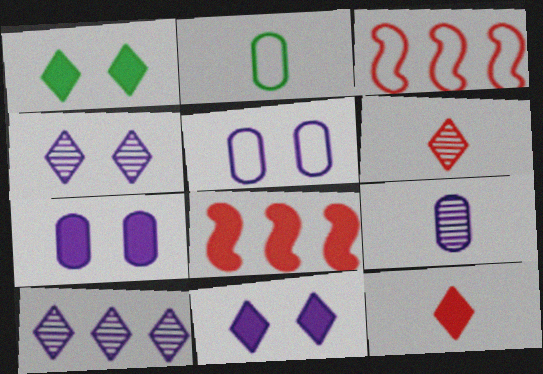[[1, 3, 9], 
[2, 4, 8]]